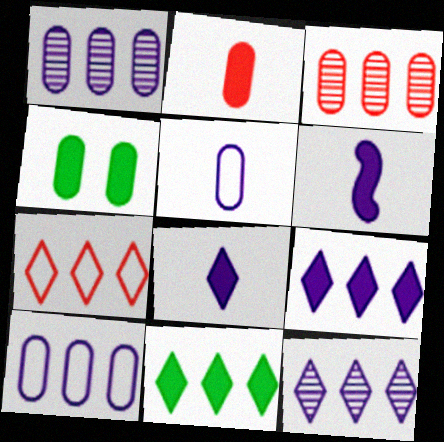[[3, 4, 5], 
[7, 11, 12]]